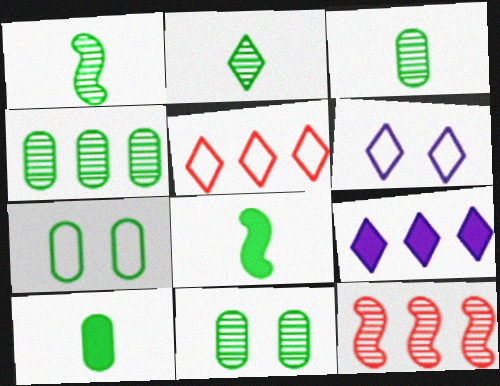[[1, 2, 3], 
[3, 4, 11], 
[4, 7, 10], 
[6, 10, 12]]